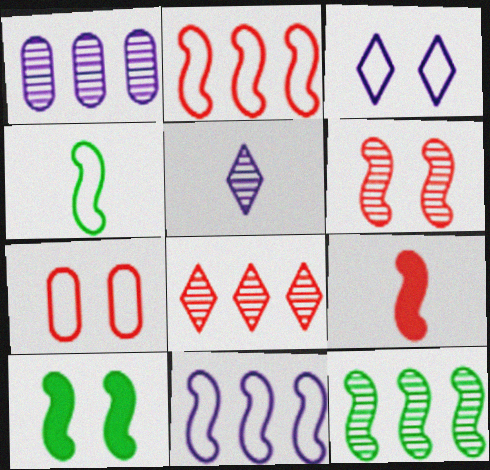[[1, 8, 12], 
[2, 6, 9], 
[4, 10, 12], 
[7, 8, 9]]